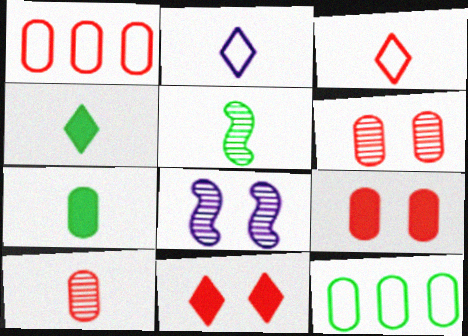[[1, 4, 8], 
[1, 9, 10]]